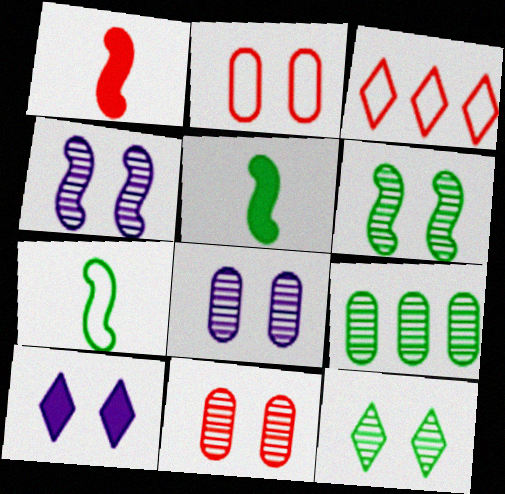[[1, 3, 11], 
[2, 6, 10], 
[3, 5, 8], 
[4, 11, 12]]